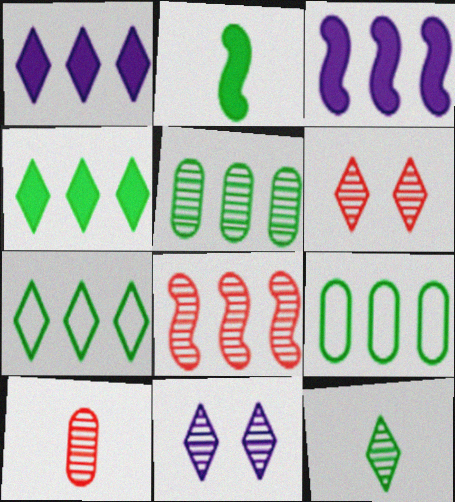[[1, 8, 9], 
[6, 8, 10]]